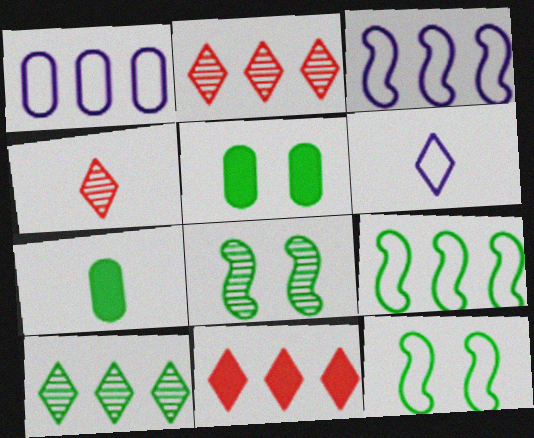[[3, 4, 5], 
[7, 10, 12]]